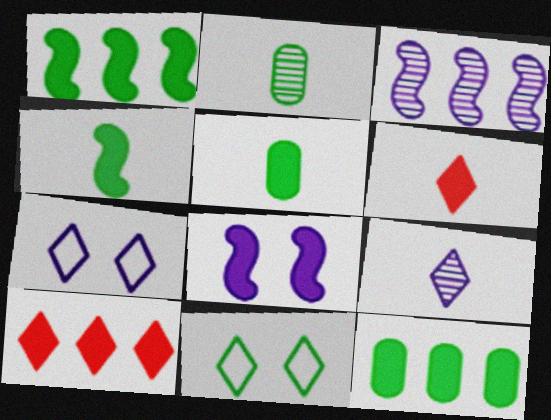[[1, 2, 11], 
[5, 8, 10], 
[6, 8, 12], 
[9, 10, 11]]